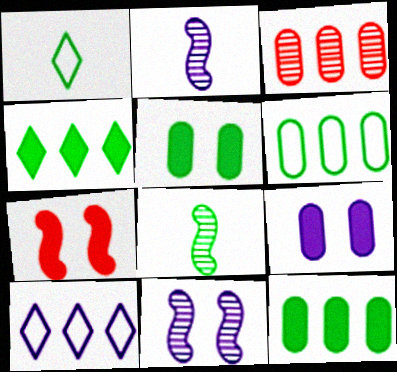[[2, 9, 10]]